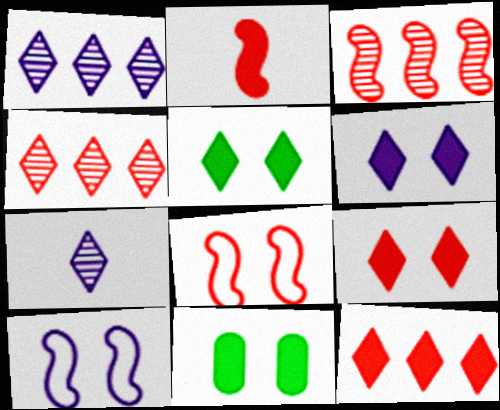[[2, 3, 8], 
[5, 6, 9]]